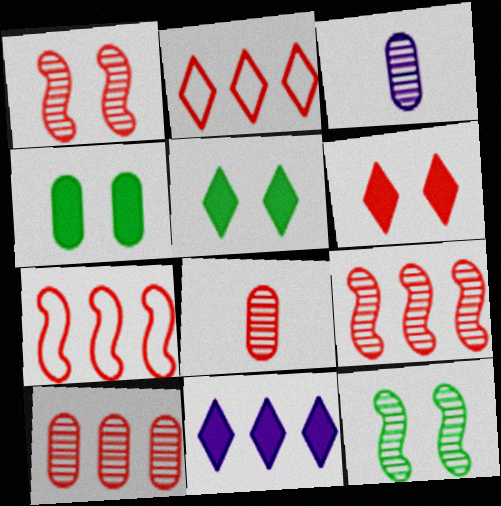[[3, 5, 7], 
[6, 7, 8]]